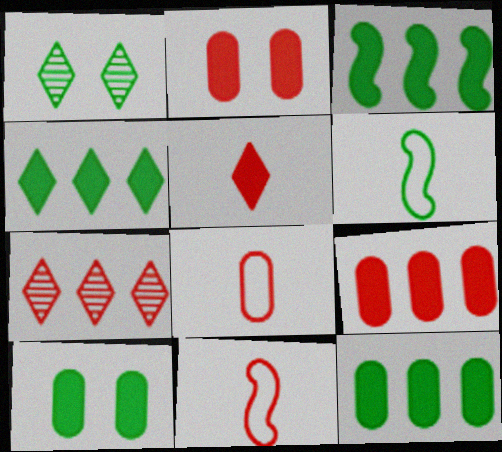[[1, 6, 12], 
[2, 7, 11], 
[3, 4, 12]]